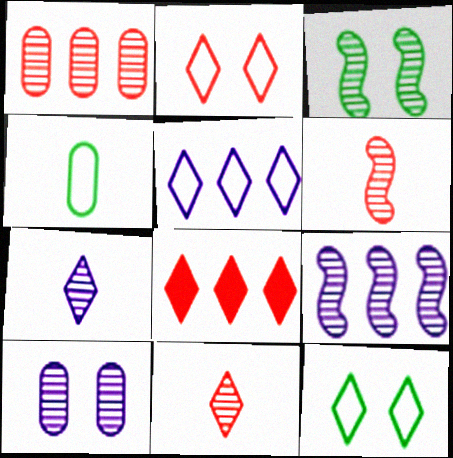[[1, 3, 7], 
[2, 8, 11], 
[3, 6, 9], 
[7, 8, 12], 
[7, 9, 10]]